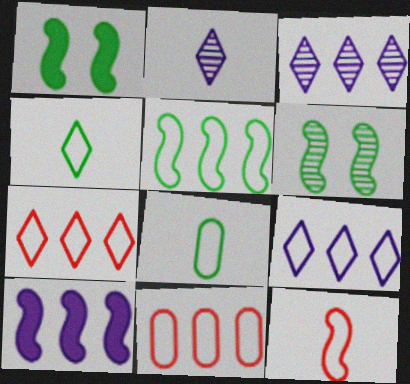[[1, 2, 11], 
[5, 9, 11], 
[6, 10, 12]]